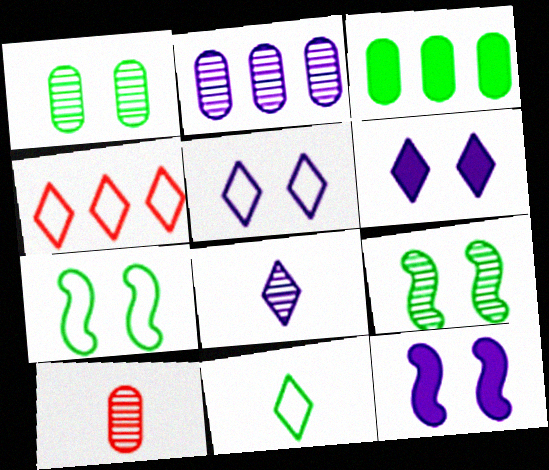[[1, 2, 10], 
[3, 9, 11], 
[4, 5, 11]]